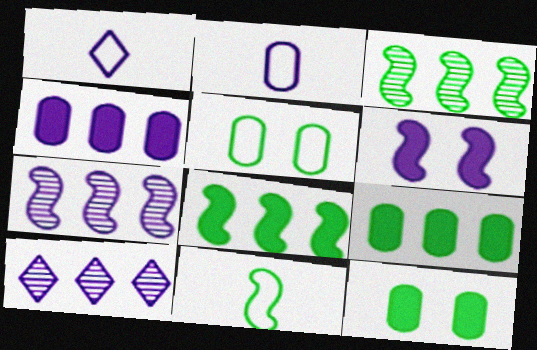[[2, 6, 10]]